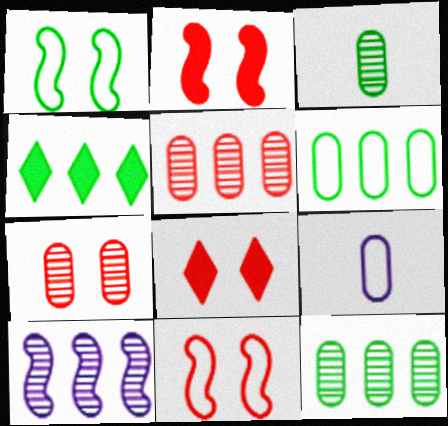[[1, 3, 4], 
[7, 8, 11]]